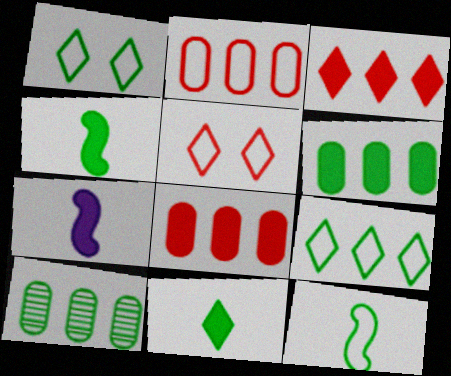[[1, 4, 10], 
[5, 7, 10]]